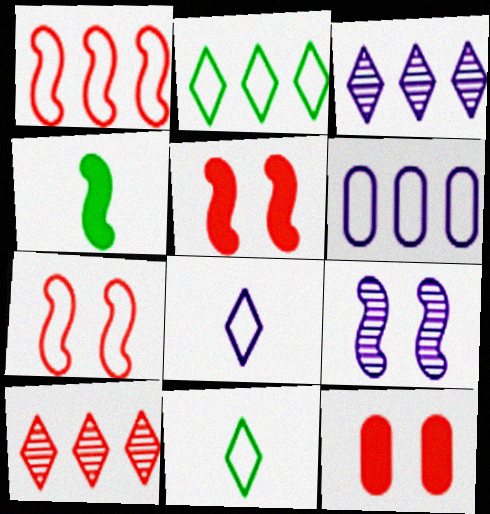[[1, 2, 6], 
[1, 4, 9], 
[6, 7, 11]]